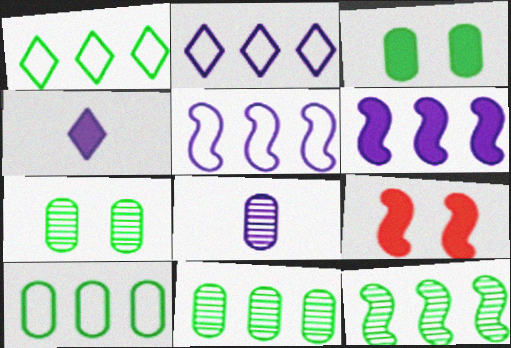[[1, 8, 9]]